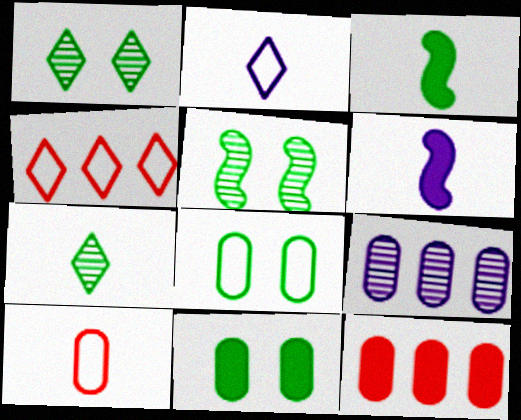[[2, 5, 12], 
[6, 7, 10], 
[9, 10, 11]]